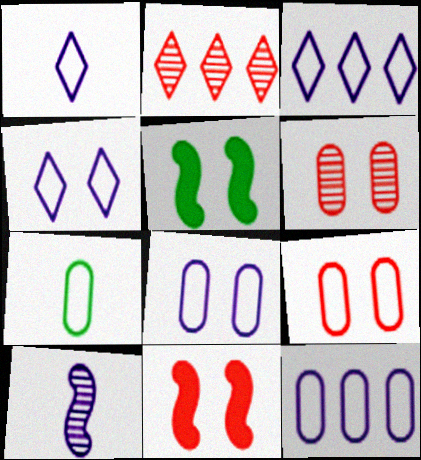[[1, 3, 4], 
[4, 5, 6], 
[7, 9, 12]]